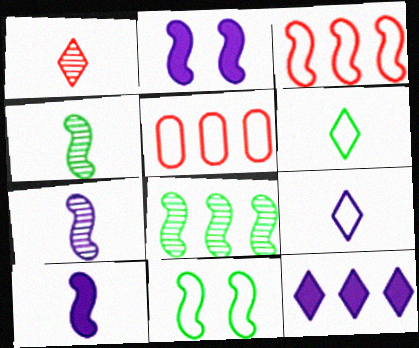[[2, 3, 4], 
[5, 8, 12], 
[5, 9, 11]]